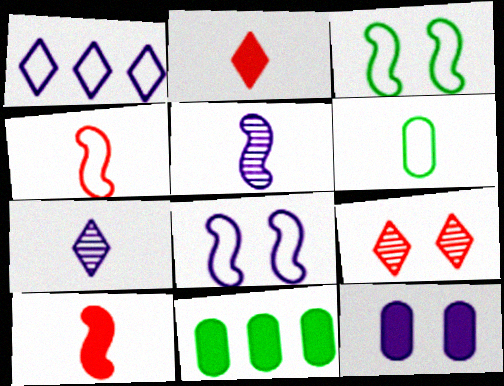[[1, 5, 12], 
[2, 5, 6], 
[3, 9, 12], 
[6, 7, 10]]